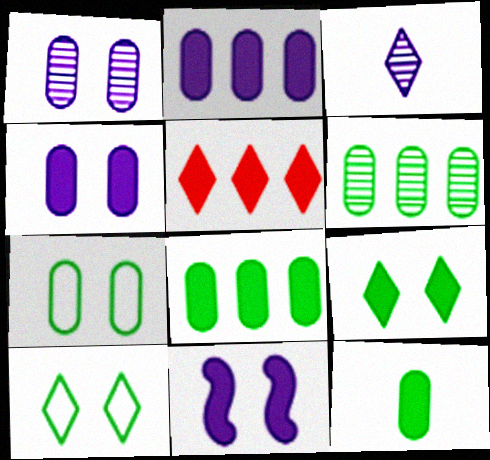[[3, 5, 10], 
[5, 11, 12], 
[6, 7, 12]]